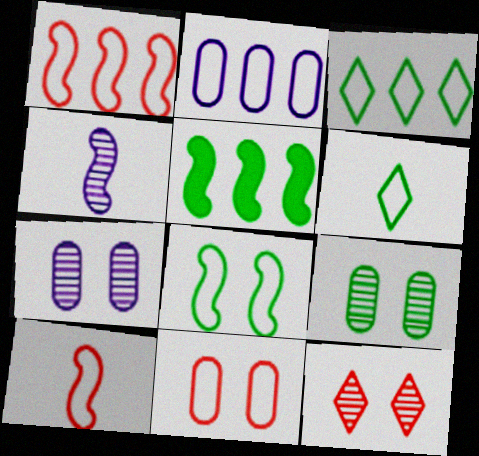[[1, 2, 3], 
[5, 6, 9]]